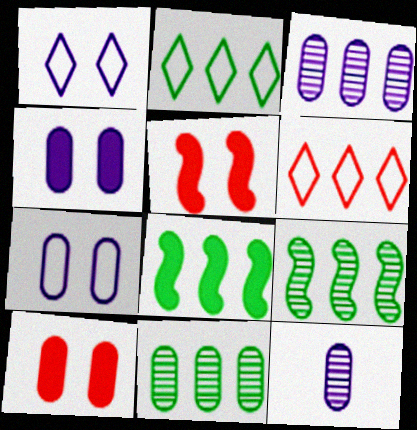[[2, 5, 12], 
[2, 8, 11], 
[3, 6, 8]]